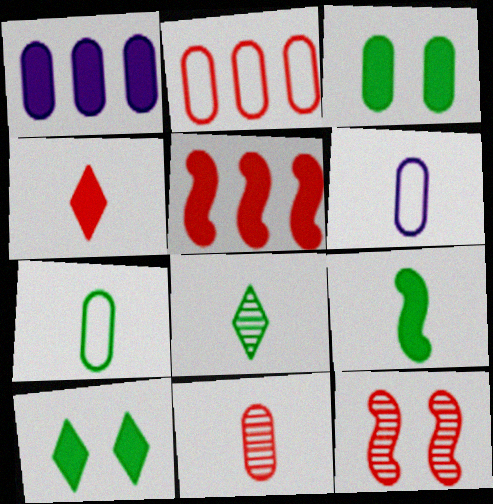[[2, 4, 12], 
[7, 8, 9]]